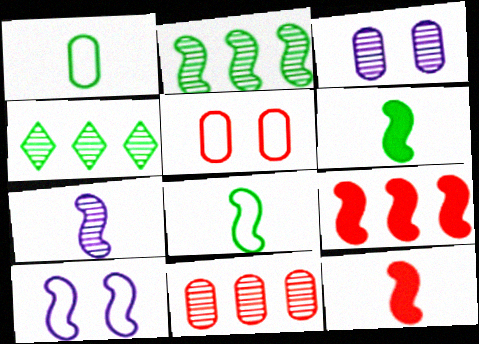[[2, 10, 12], 
[7, 8, 12]]